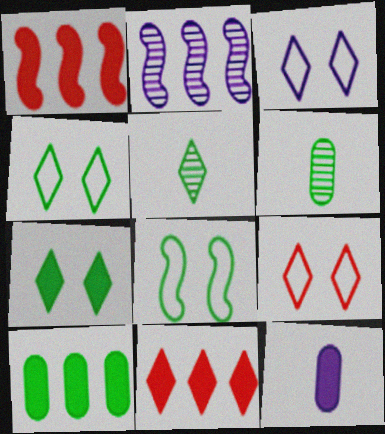[[1, 3, 6], 
[1, 7, 12], 
[2, 3, 12], 
[3, 4, 9], 
[3, 5, 11], 
[5, 8, 10]]